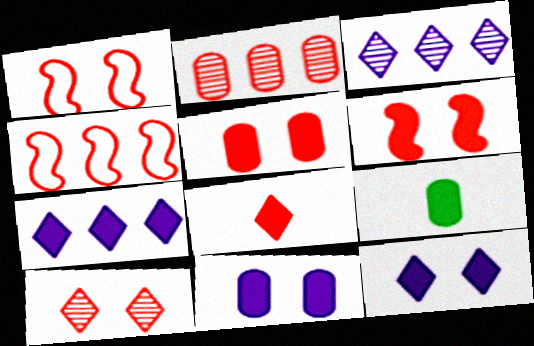[[1, 2, 8], 
[1, 3, 9], 
[1, 5, 10], 
[6, 7, 9]]